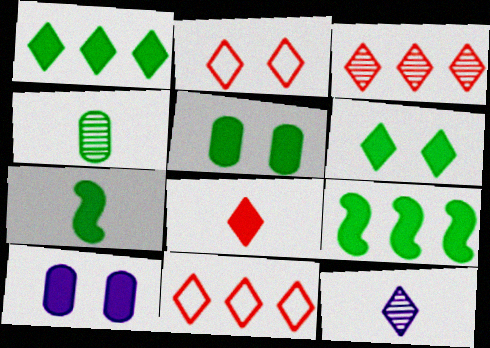[[1, 2, 12], 
[1, 5, 7], 
[2, 3, 8], 
[6, 11, 12], 
[8, 9, 10]]